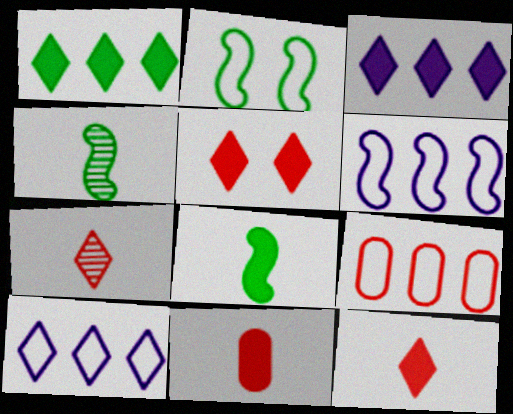[]